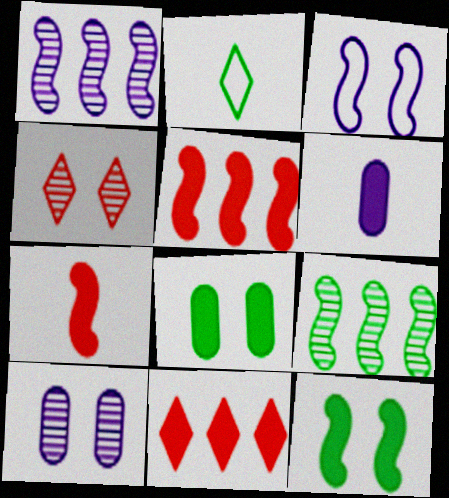[[2, 5, 10], 
[2, 8, 9], 
[3, 4, 8], 
[3, 7, 9], 
[6, 11, 12]]